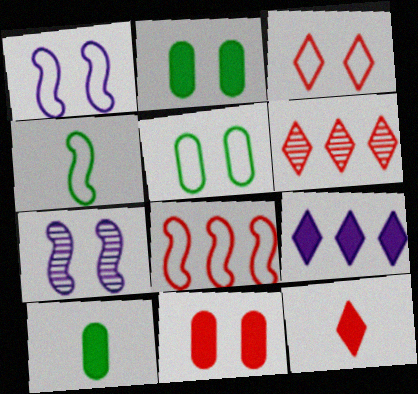[[1, 3, 5], 
[1, 4, 8], 
[1, 6, 10], 
[2, 3, 7], 
[3, 6, 12]]